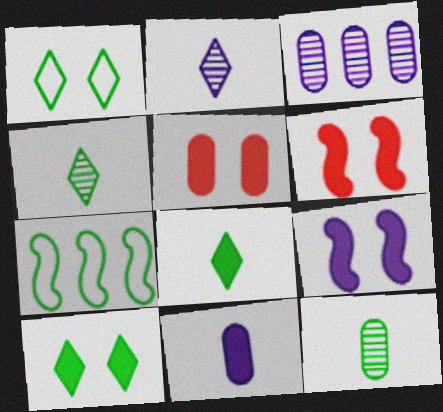[[2, 5, 7], 
[5, 9, 10], 
[7, 10, 12]]